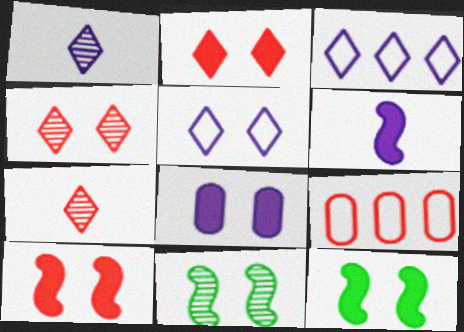[[1, 9, 12], 
[2, 8, 12], 
[7, 9, 10]]